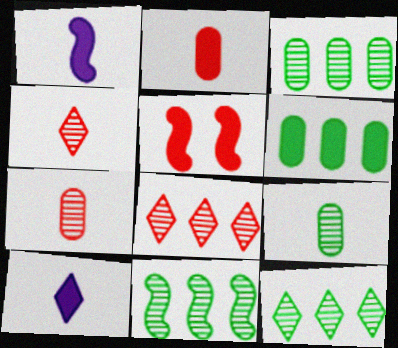[[3, 11, 12], 
[5, 6, 10]]